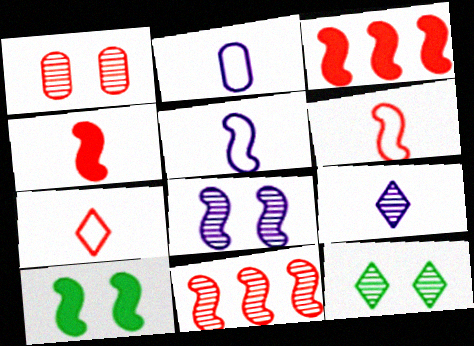[[1, 3, 7], 
[1, 8, 12], 
[2, 3, 12], 
[5, 10, 11]]